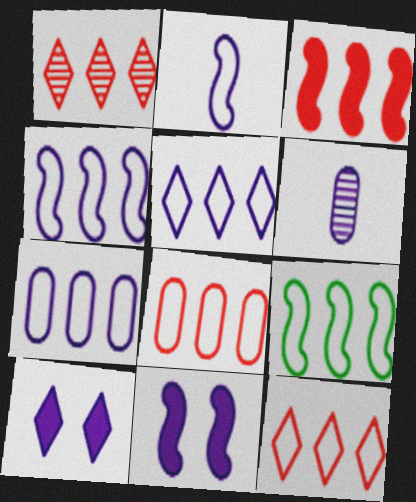[[1, 3, 8], 
[4, 5, 7], 
[4, 6, 10], 
[5, 6, 11], 
[5, 8, 9], 
[7, 9, 12]]